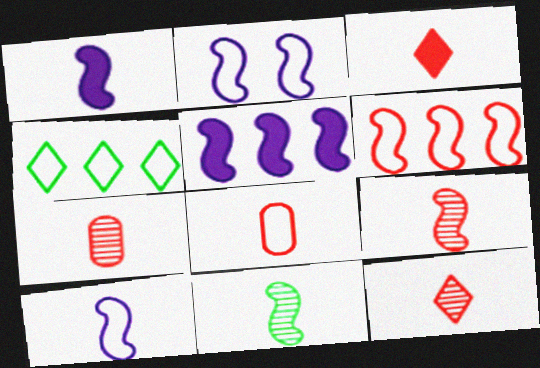[[2, 4, 8], 
[3, 8, 9], 
[7, 9, 12]]